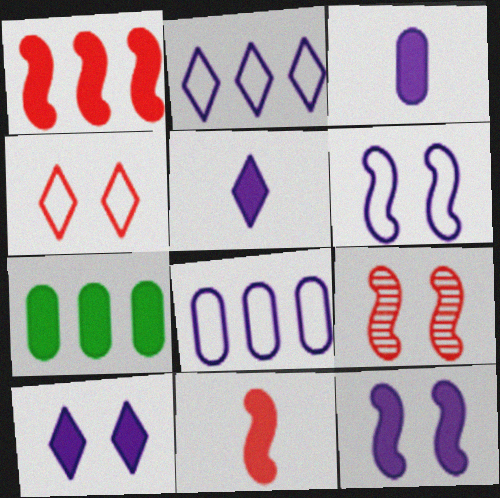[[7, 10, 11]]